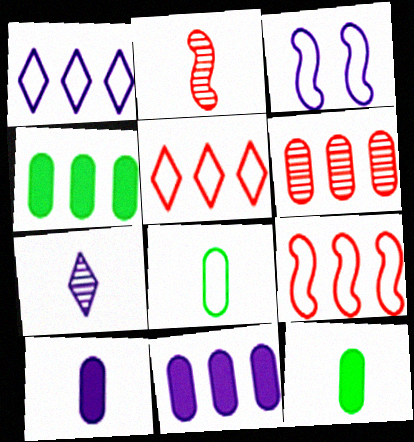[[3, 5, 8], 
[3, 7, 11]]